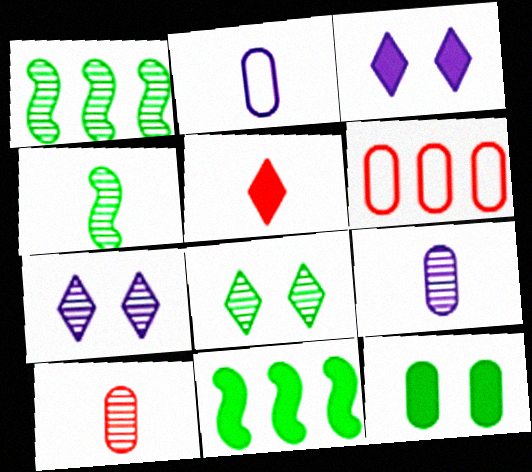[[1, 7, 10], 
[2, 4, 5], 
[3, 4, 6], 
[6, 9, 12]]